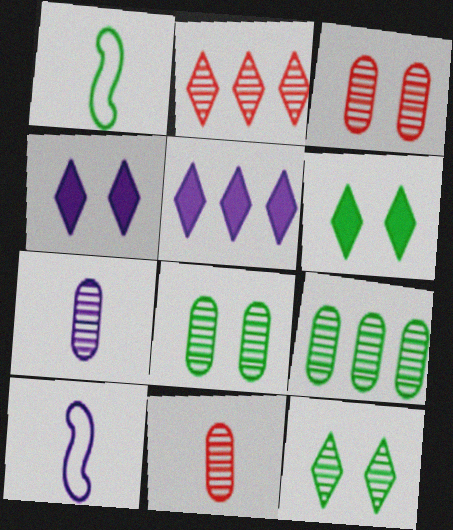[[1, 3, 5], 
[1, 6, 9], 
[3, 7, 9]]